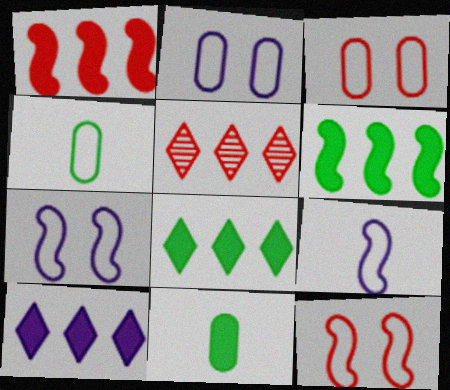[[5, 7, 11]]